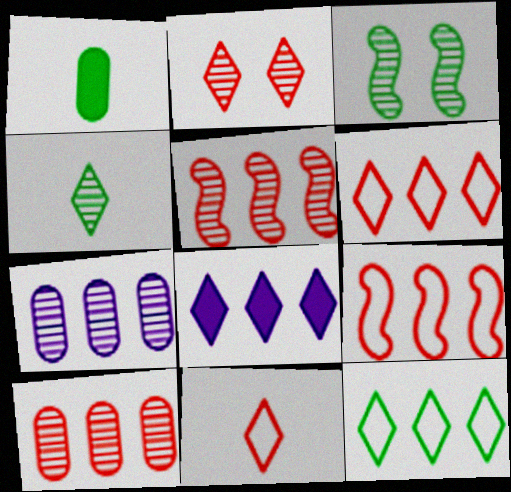[[1, 3, 12]]